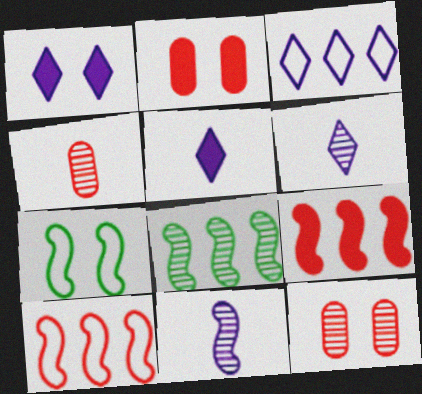[[1, 3, 6], 
[1, 7, 12], 
[6, 8, 12], 
[7, 9, 11]]